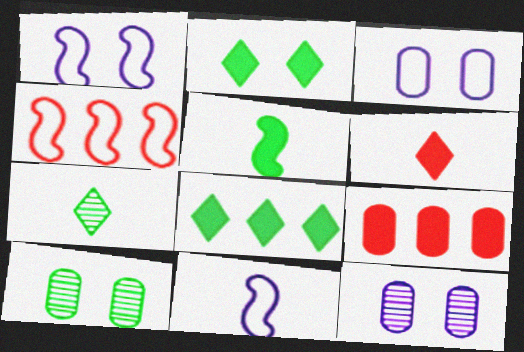[[1, 7, 9]]